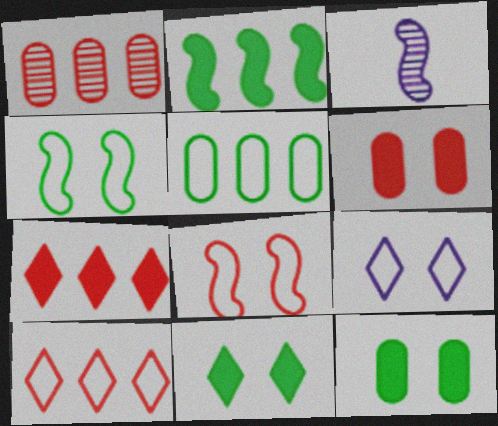[[2, 3, 8], 
[3, 10, 12]]